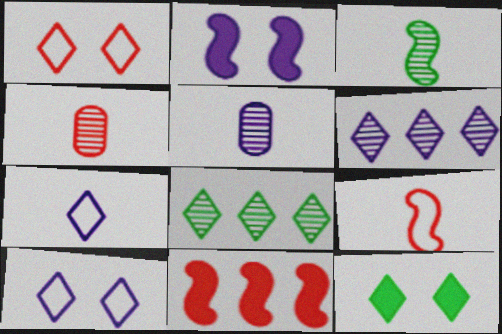[[1, 4, 11]]